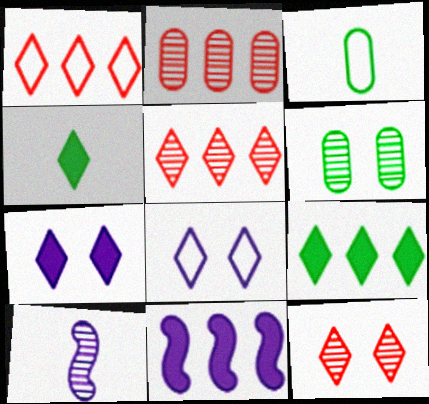[[3, 11, 12], 
[4, 5, 8], 
[5, 6, 10]]